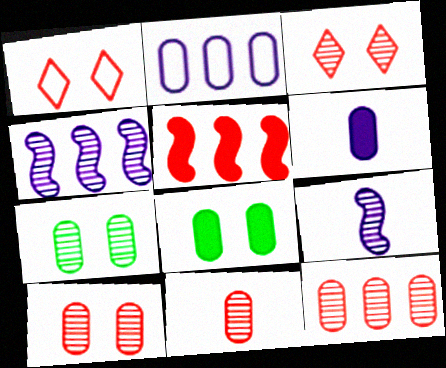[[1, 5, 11], 
[2, 8, 11], 
[10, 11, 12]]